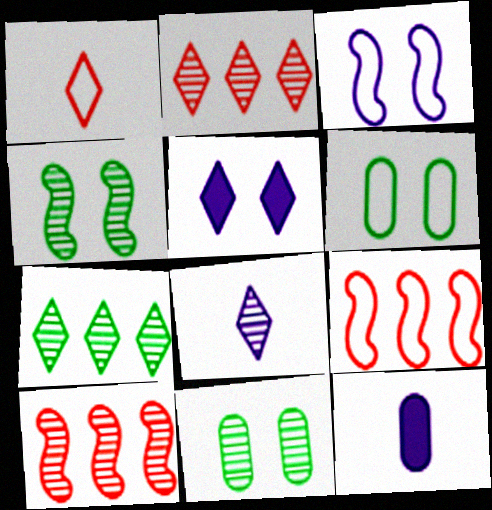[[1, 5, 7], 
[8, 10, 11]]